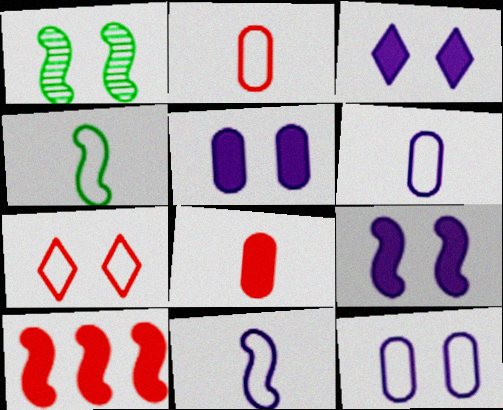[[1, 5, 7], 
[1, 10, 11], 
[3, 5, 9]]